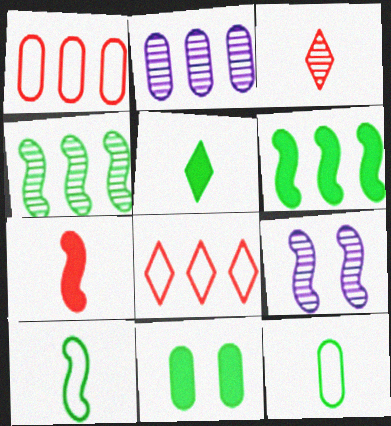[[1, 5, 9], 
[2, 6, 8], 
[5, 6, 11]]